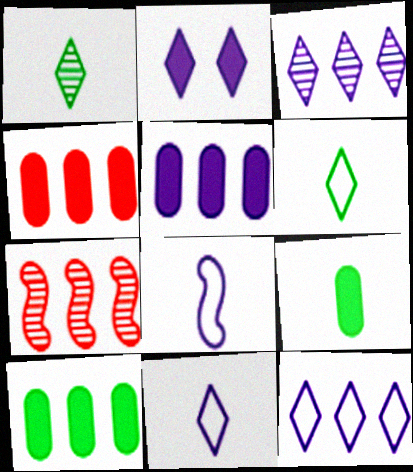[[2, 3, 11], 
[4, 5, 10], 
[7, 10, 12]]